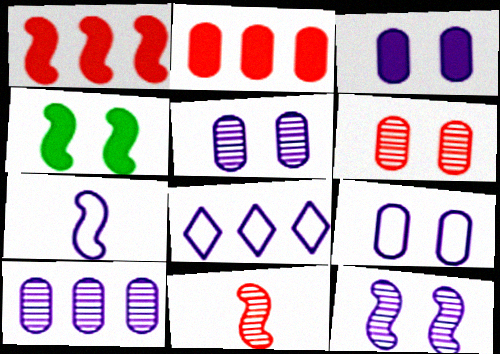[[3, 5, 9], 
[7, 8, 9]]